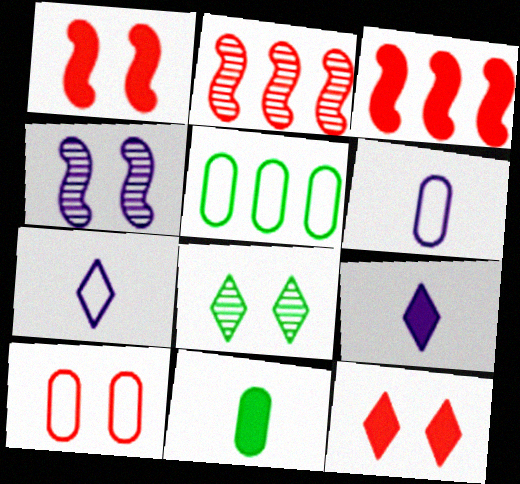[[3, 6, 8], 
[5, 6, 10]]